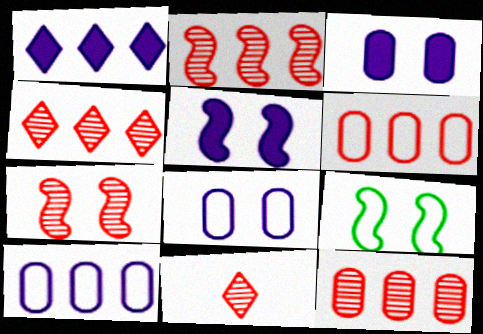[[2, 4, 12], 
[5, 7, 9], 
[7, 11, 12]]